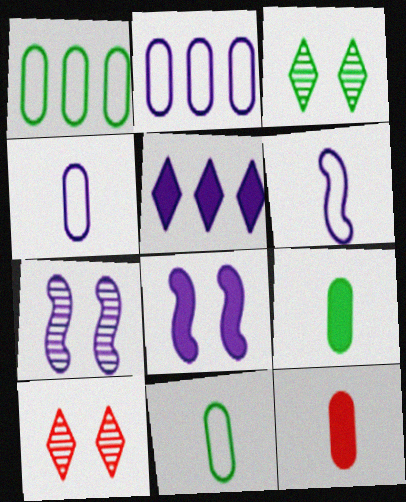[[4, 5, 7]]